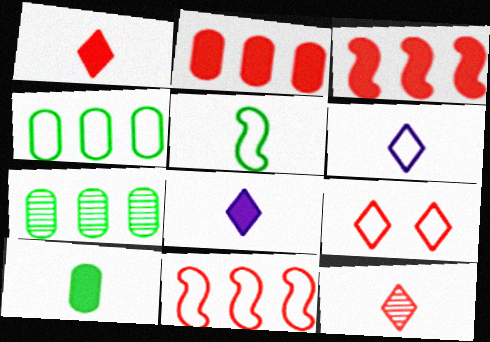[]